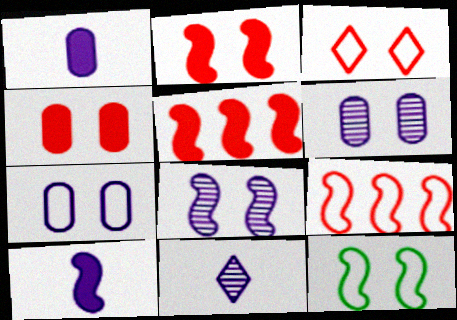[[2, 8, 12], 
[3, 7, 12]]